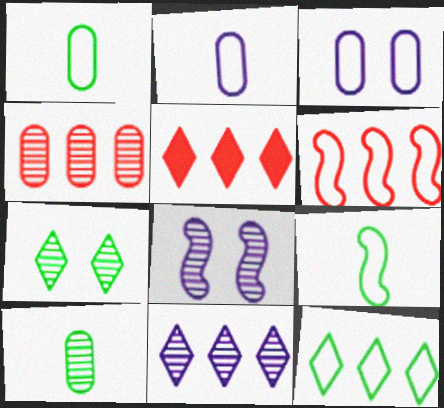[[1, 5, 8], 
[4, 5, 6], 
[5, 11, 12]]